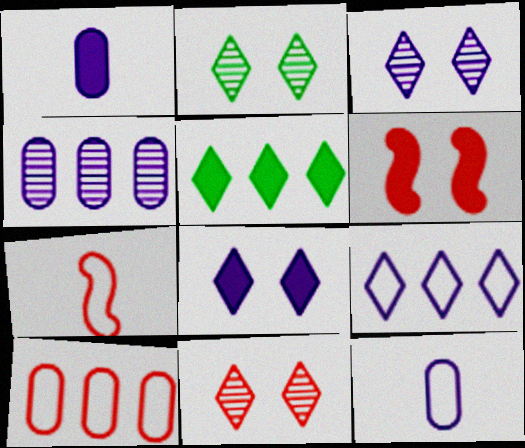[[1, 5, 6], 
[2, 3, 11]]